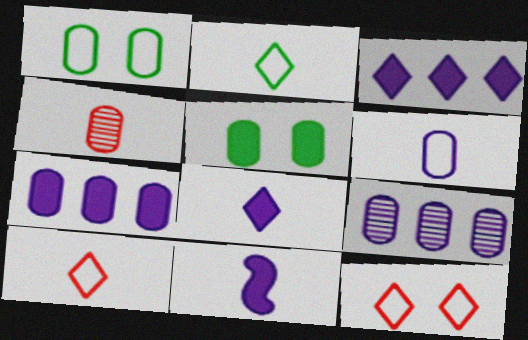[[1, 4, 7], 
[2, 4, 11]]